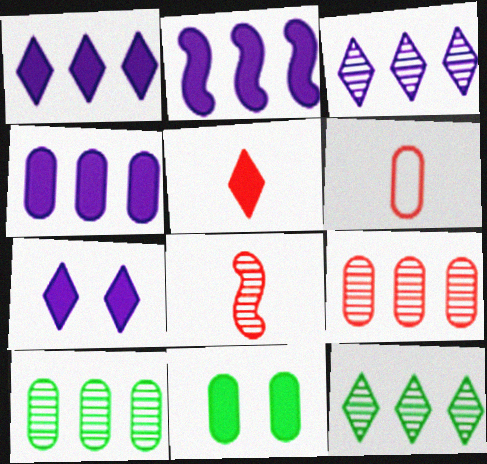[[1, 2, 4], 
[2, 5, 11], 
[5, 6, 8]]